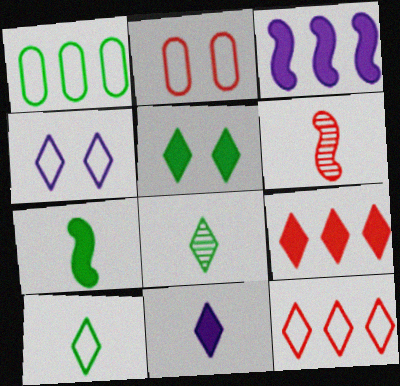[[2, 3, 8], 
[2, 6, 9], 
[4, 8, 9], 
[4, 10, 12], 
[5, 9, 11]]